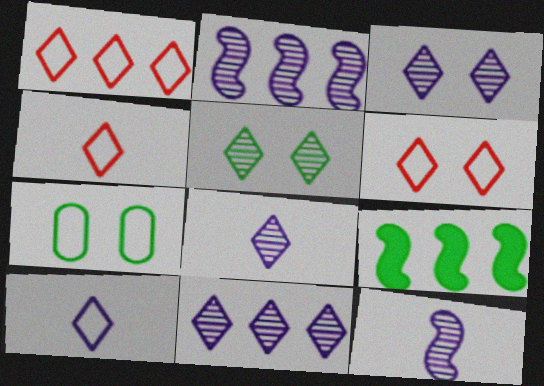[[1, 4, 6], 
[3, 8, 11]]